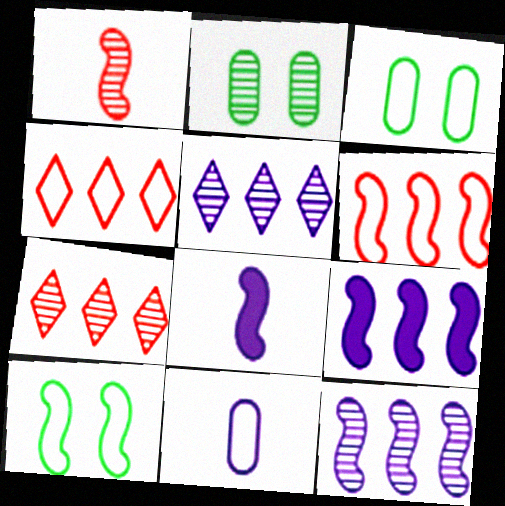[[1, 2, 5], 
[1, 9, 10], 
[2, 4, 8], 
[3, 7, 8], 
[4, 10, 11]]